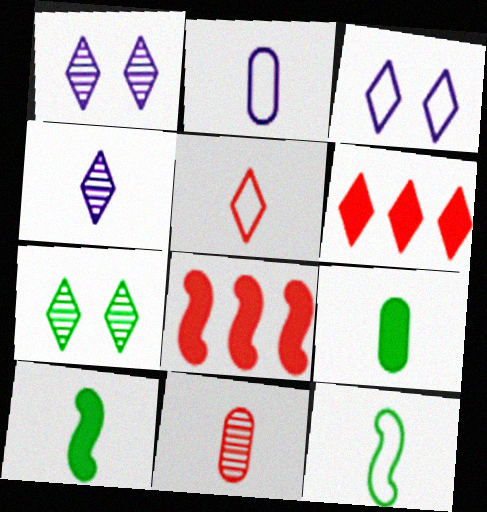[[2, 5, 12], 
[2, 7, 8], 
[2, 9, 11]]